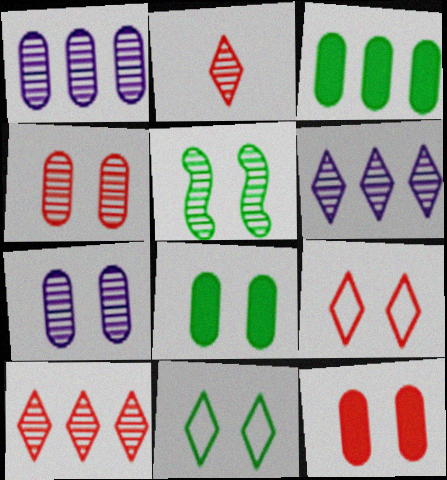[[1, 2, 5], 
[5, 8, 11]]